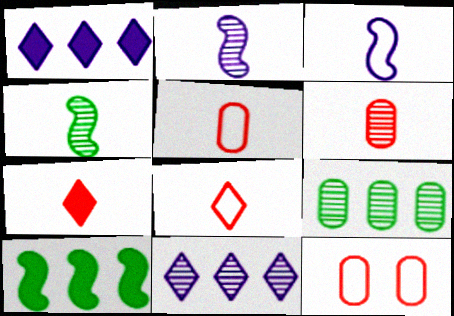[[1, 4, 12]]